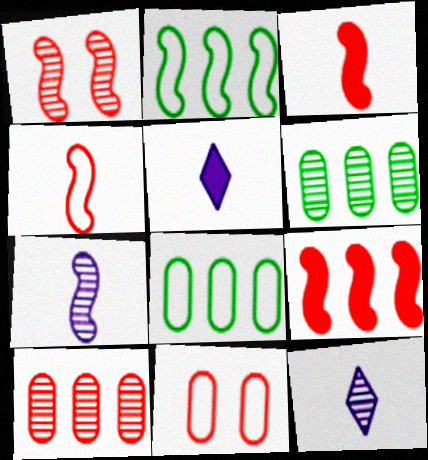[[1, 4, 9], 
[1, 5, 8], 
[1, 6, 12]]